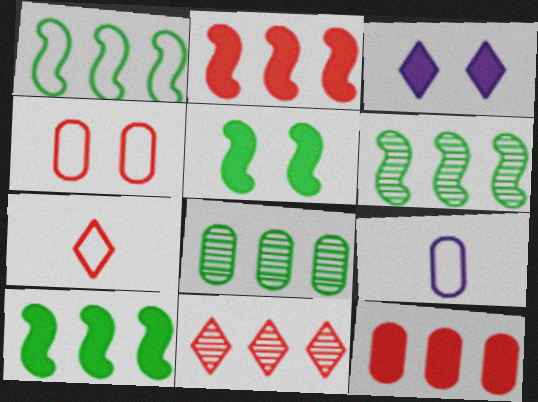[[1, 6, 10], 
[5, 9, 11]]